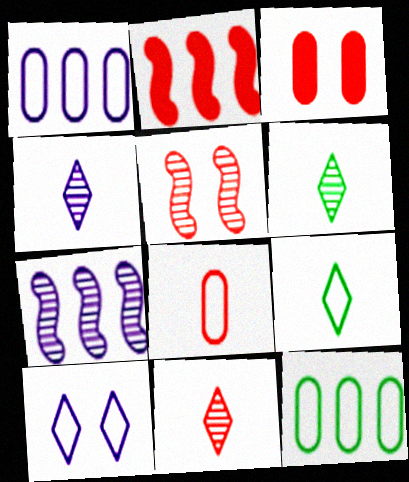[[3, 7, 9], 
[4, 6, 11]]